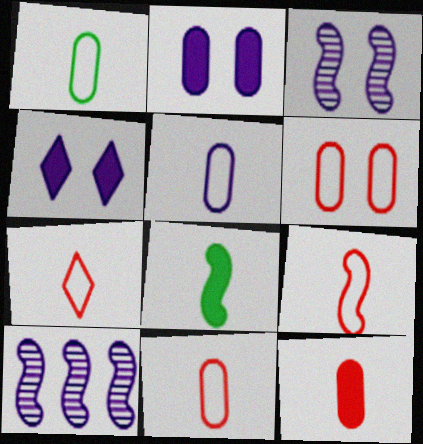[[1, 5, 11], 
[4, 5, 10], 
[7, 9, 11]]